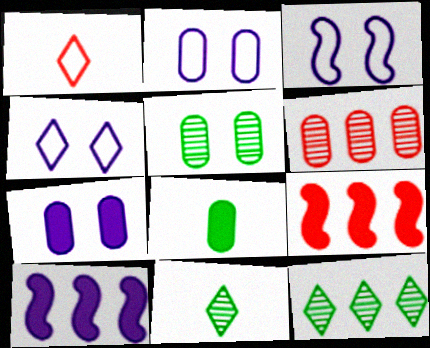[[1, 5, 10], 
[2, 3, 4], 
[2, 6, 8], 
[2, 9, 11]]